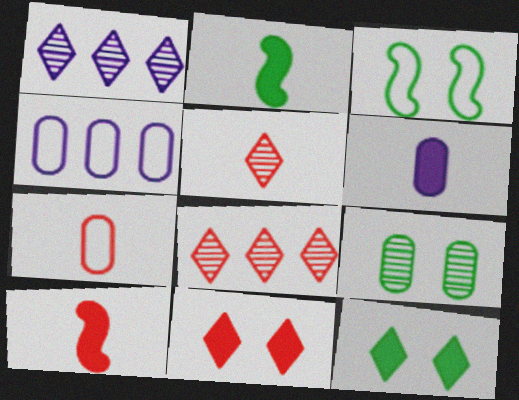[[3, 6, 8], 
[3, 9, 12], 
[5, 7, 10]]